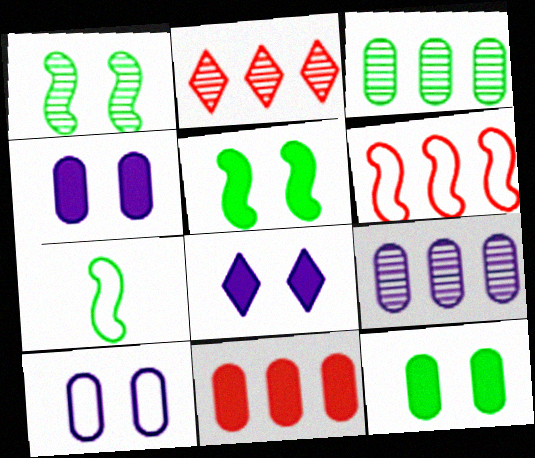[[2, 4, 7], 
[2, 6, 11]]